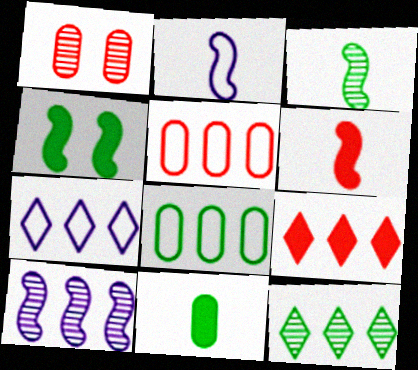[[2, 3, 6], 
[7, 9, 12], 
[8, 9, 10]]